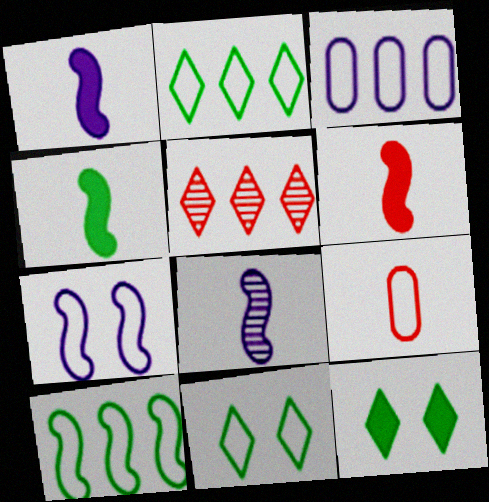[[1, 4, 6], 
[2, 7, 9]]